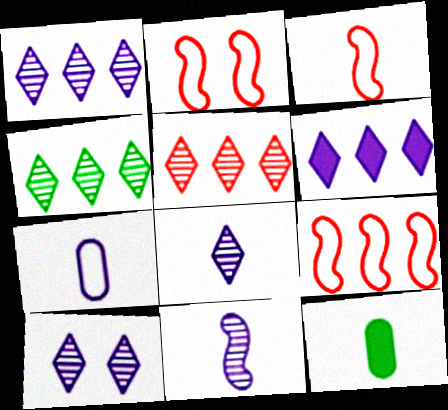[[1, 2, 12], 
[1, 4, 5], 
[1, 8, 10], 
[2, 3, 9], 
[3, 8, 12], 
[9, 10, 12]]